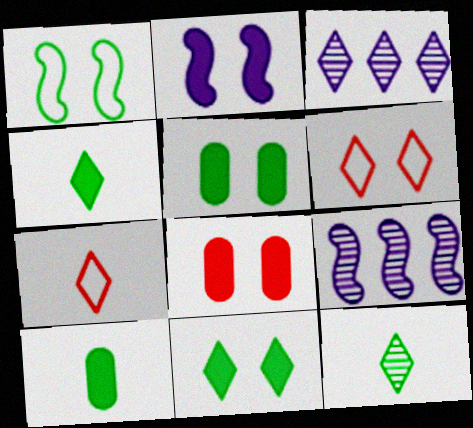[[2, 8, 11], 
[3, 4, 6], 
[3, 7, 11], 
[5, 7, 9], 
[6, 9, 10]]